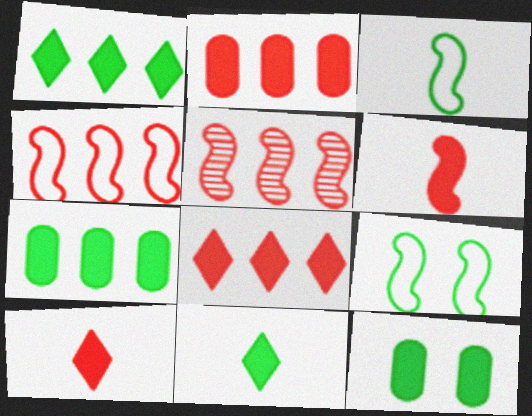[]